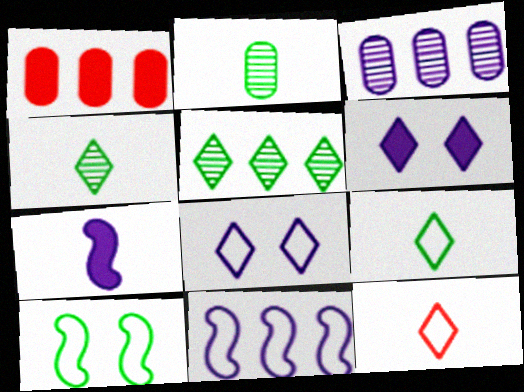[[1, 5, 11], 
[2, 7, 12], 
[3, 7, 8], 
[5, 6, 12]]